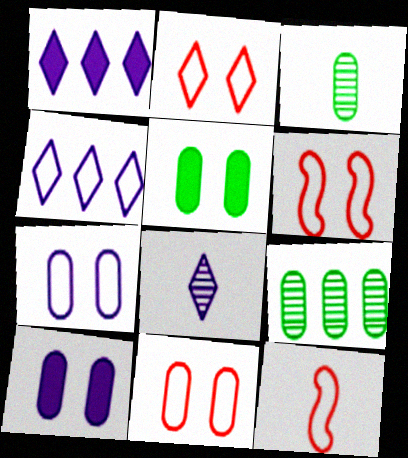[[1, 3, 6], 
[2, 6, 11]]